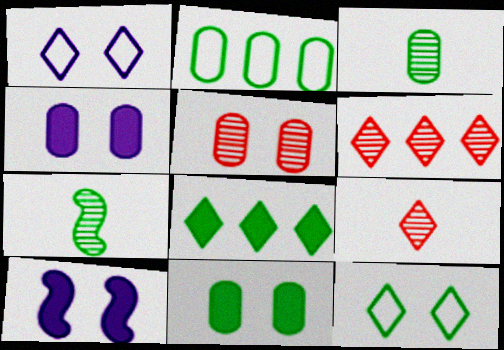[[1, 8, 9], 
[2, 3, 11], 
[2, 9, 10], 
[5, 10, 12]]